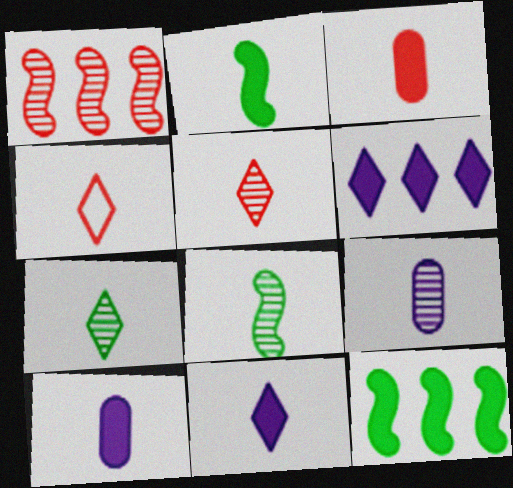[[2, 3, 11], 
[2, 4, 9], 
[4, 7, 11], 
[4, 8, 10], 
[5, 8, 9]]